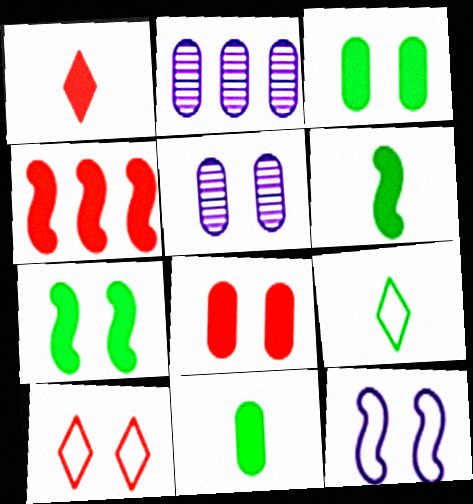[[1, 4, 8], 
[2, 6, 10], 
[4, 5, 9], 
[5, 7, 10]]